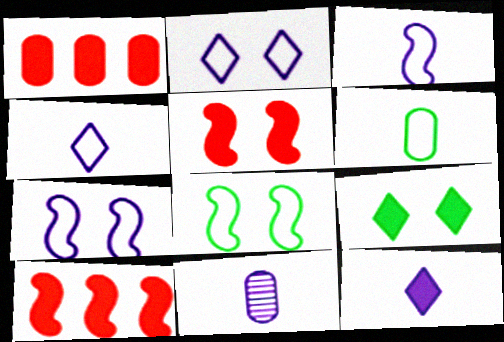[[3, 11, 12]]